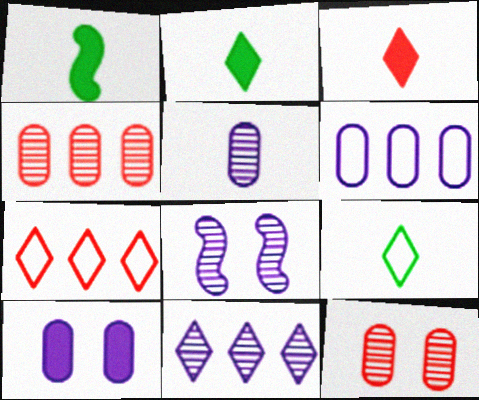[[5, 6, 10], 
[5, 8, 11]]